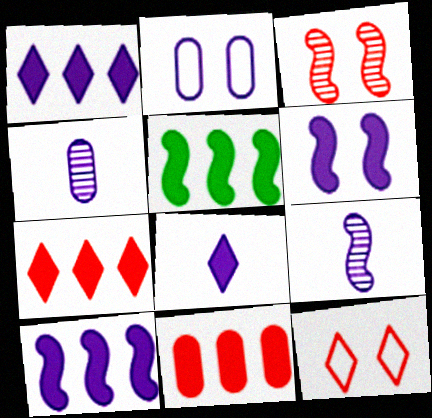[[1, 2, 9], 
[1, 5, 11], 
[4, 5, 12]]